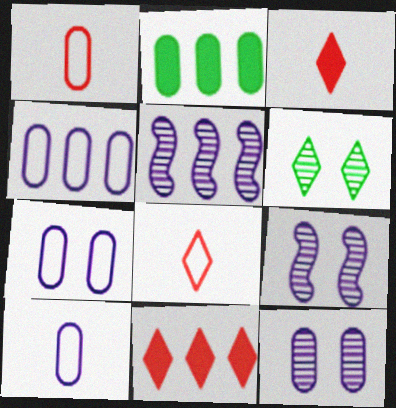[[1, 2, 12], 
[2, 8, 9], 
[4, 7, 10]]